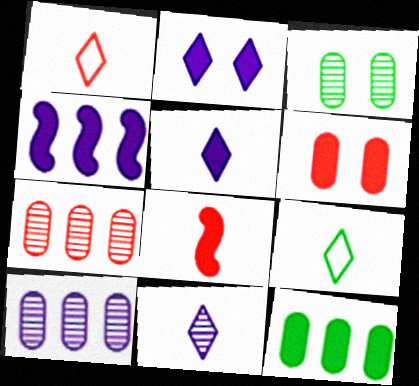[[1, 3, 4], 
[2, 8, 12]]